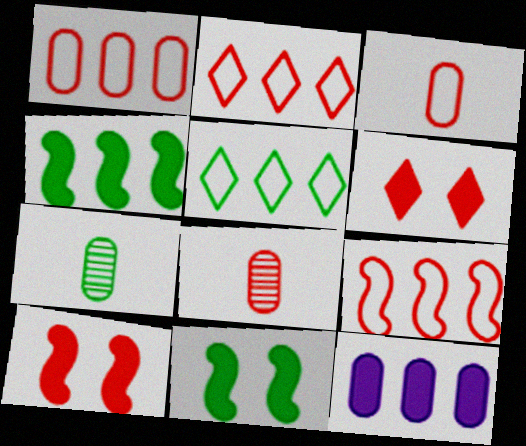[[1, 2, 9], 
[2, 8, 10], 
[5, 7, 11], 
[6, 8, 9]]